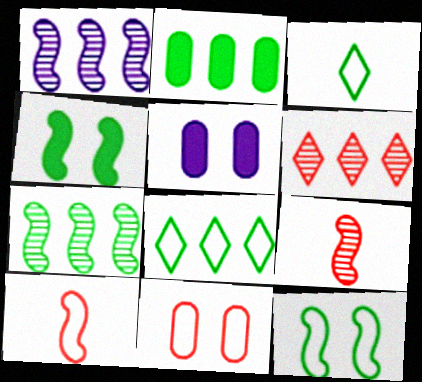[[1, 4, 10], 
[2, 7, 8], 
[5, 8, 9]]